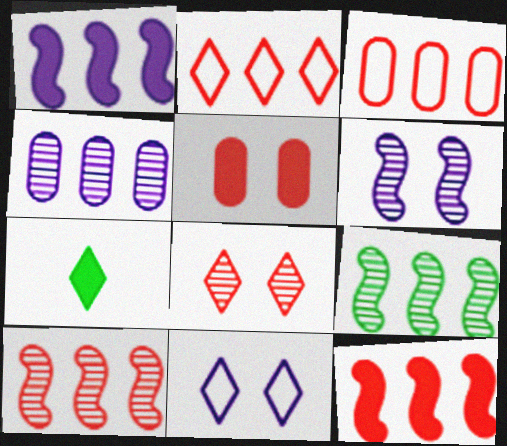[[1, 5, 7], 
[3, 6, 7]]